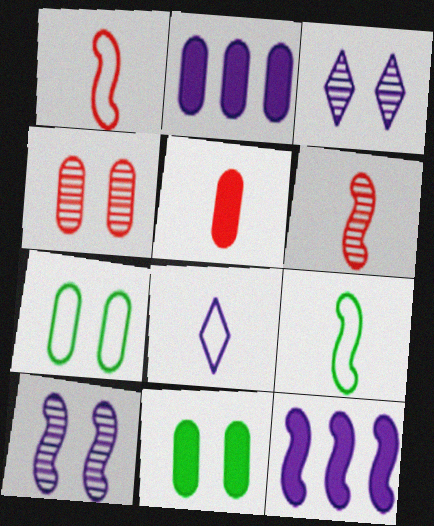[[2, 5, 11], 
[2, 8, 10]]